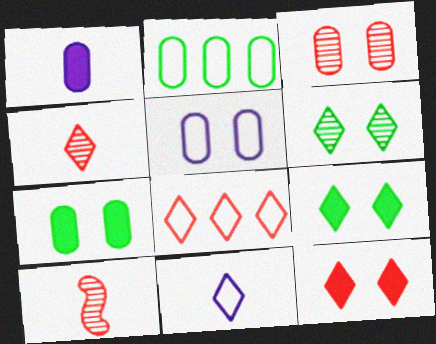[[1, 2, 3], 
[3, 5, 7], 
[4, 8, 12]]